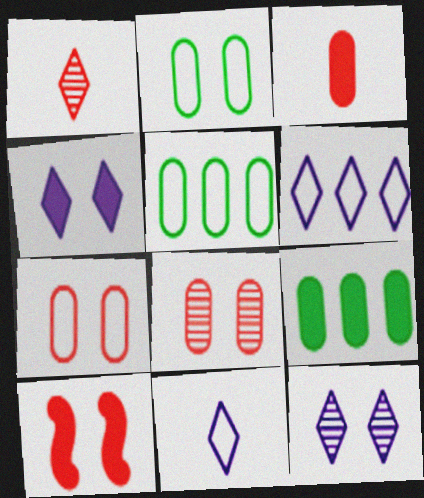[[2, 10, 12]]